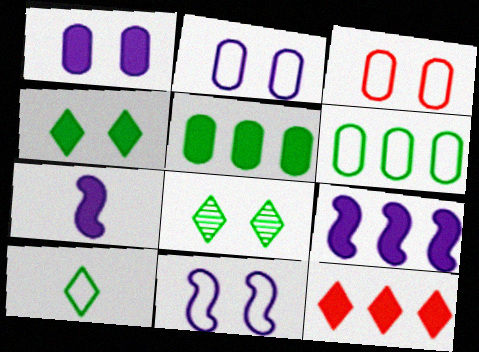[[5, 9, 12]]